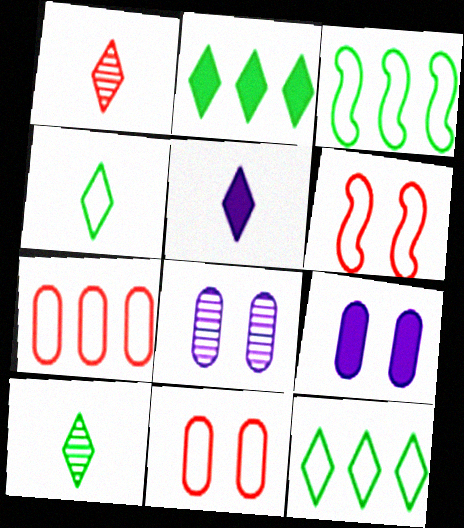[[1, 3, 9], 
[1, 4, 5]]